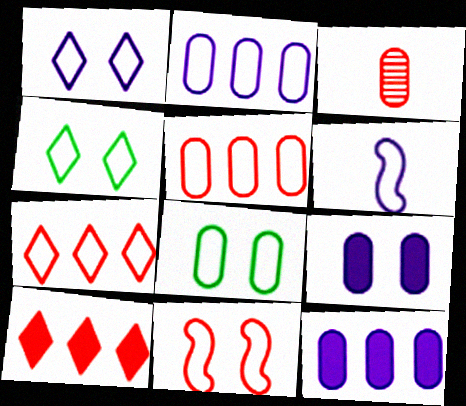[[1, 2, 6], 
[1, 8, 11], 
[3, 8, 12], 
[3, 10, 11], 
[4, 5, 6], 
[6, 7, 8]]